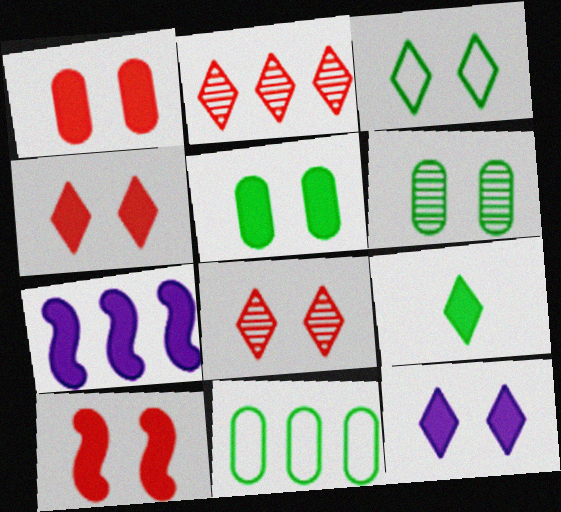[[1, 4, 10], 
[1, 7, 9], 
[2, 7, 11], 
[3, 8, 12], 
[5, 10, 12]]